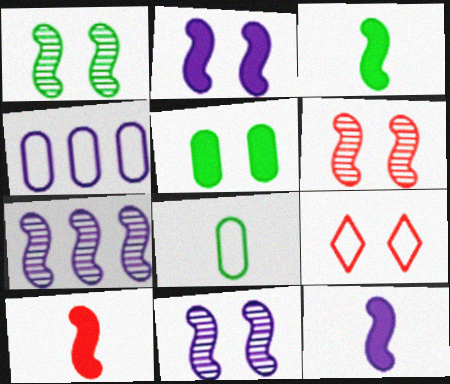[[1, 6, 11], 
[3, 10, 12], 
[5, 9, 11]]